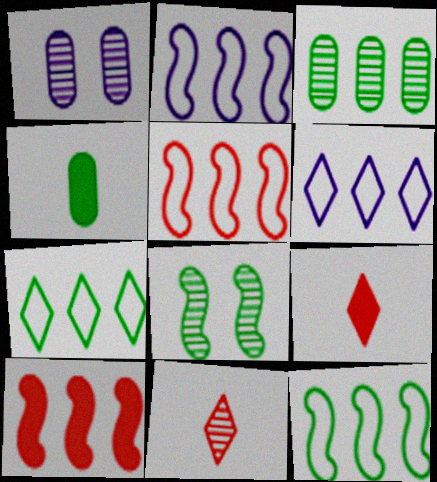[[1, 9, 12], 
[2, 5, 12], 
[3, 6, 10], 
[4, 7, 8]]